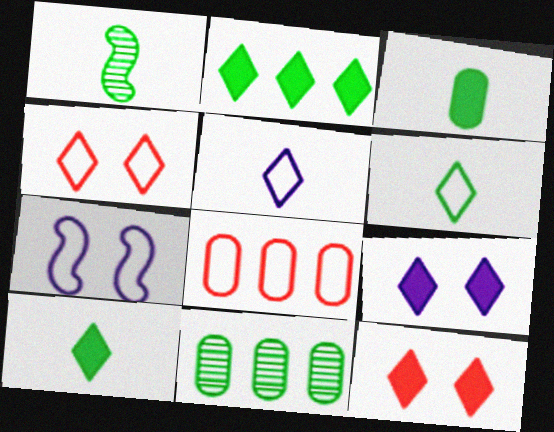[[1, 3, 6], 
[1, 8, 9], 
[6, 7, 8]]